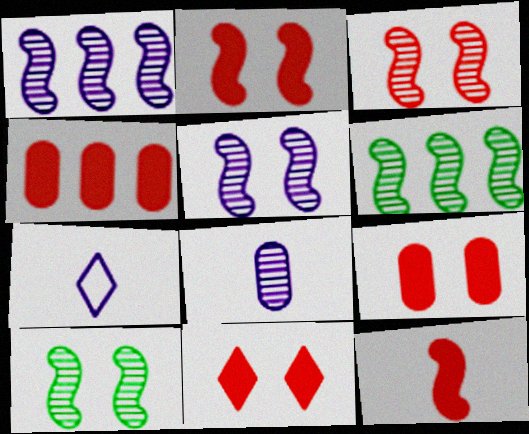[[2, 9, 11], 
[3, 5, 10], 
[4, 7, 10], 
[4, 11, 12], 
[6, 7, 9]]